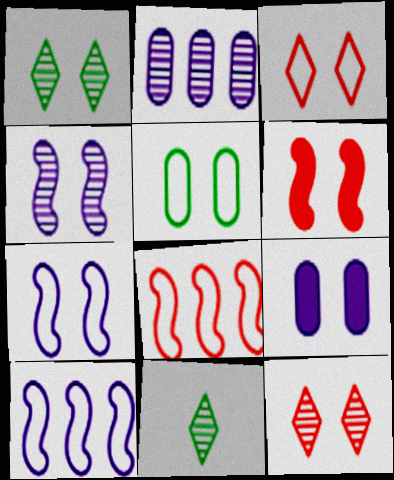[[3, 5, 7], 
[8, 9, 11]]